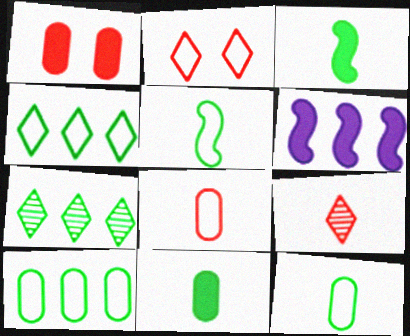[]